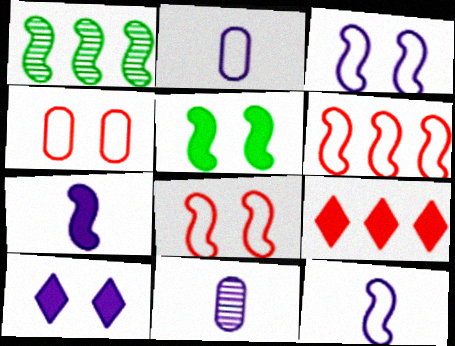[[1, 7, 8]]